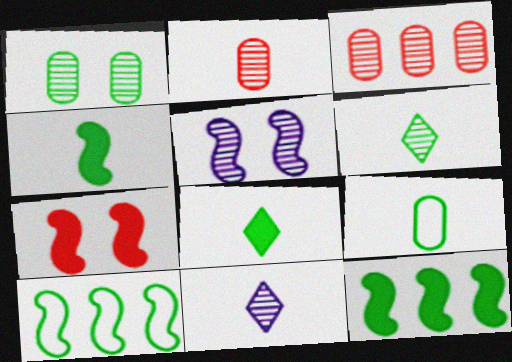[[1, 8, 10], 
[3, 5, 6], 
[4, 6, 9]]